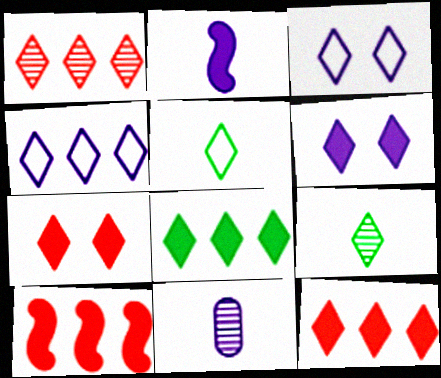[[1, 4, 8], 
[1, 5, 6], 
[3, 9, 12], 
[4, 7, 9]]